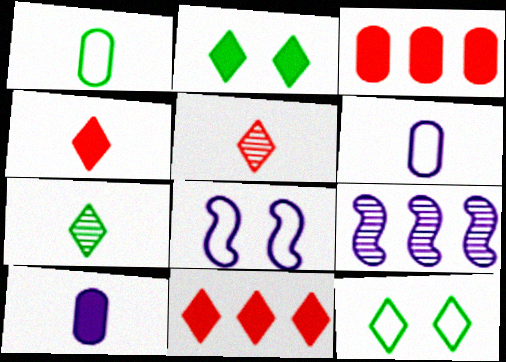[[3, 7, 8]]